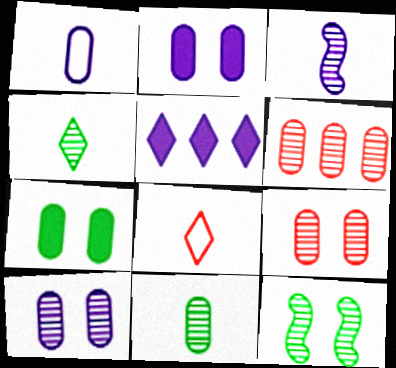[[1, 6, 7], 
[6, 10, 11]]